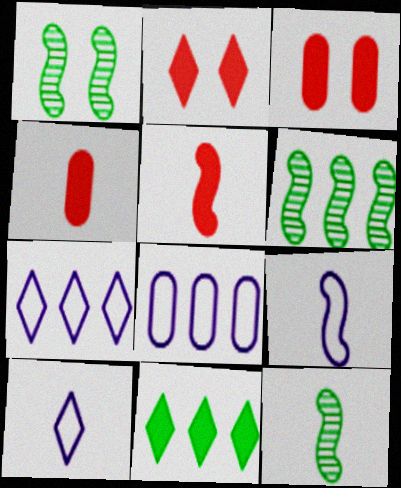[[1, 4, 7], 
[1, 6, 12], 
[2, 8, 12], 
[3, 6, 10], 
[3, 7, 12], 
[4, 10, 12], 
[5, 9, 12]]